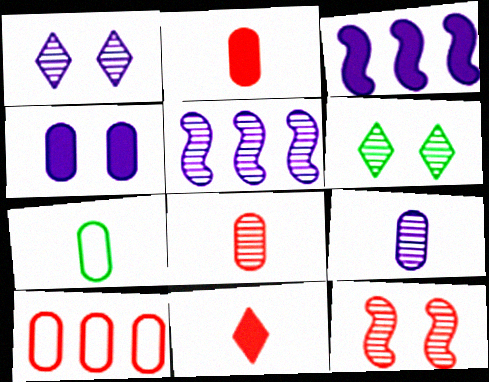[[1, 5, 9], 
[2, 7, 9], 
[5, 6, 8], 
[10, 11, 12]]